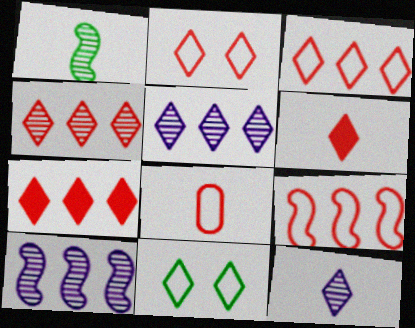[[2, 4, 6], 
[2, 8, 9], 
[3, 4, 7], 
[5, 6, 11], 
[7, 11, 12]]